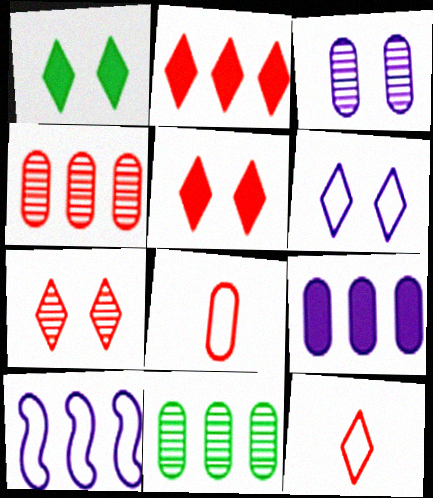[[1, 6, 7], 
[2, 7, 12], 
[2, 10, 11]]